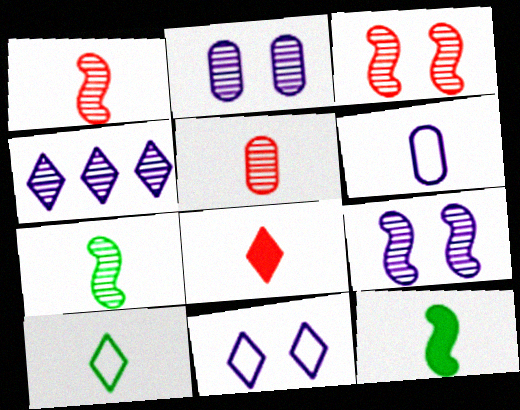[[6, 7, 8]]